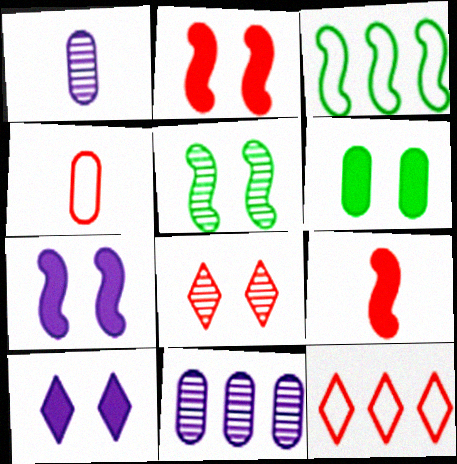[[2, 6, 10], 
[4, 6, 11]]